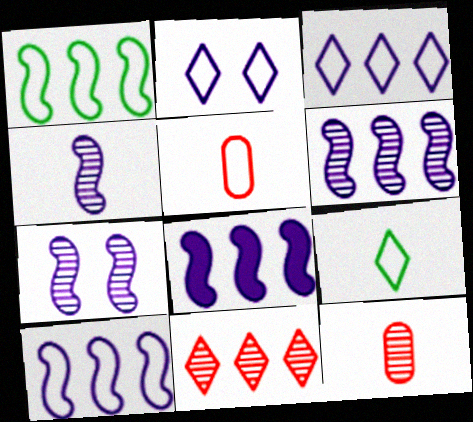[[1, 2, 5], 
[4, 6, 7], 
[6, 8, 10]]